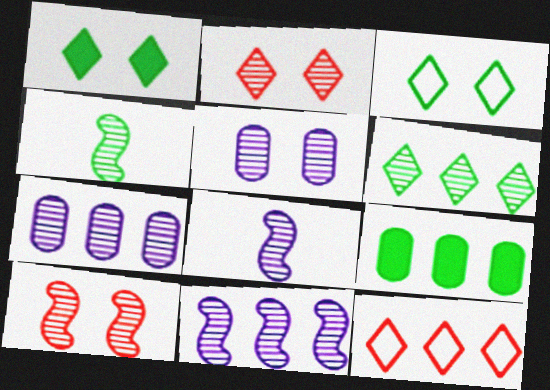[[2, 4, 7], 
[3, 4, 9], 
[4, 10, 11], 
[9, 11, 12]]